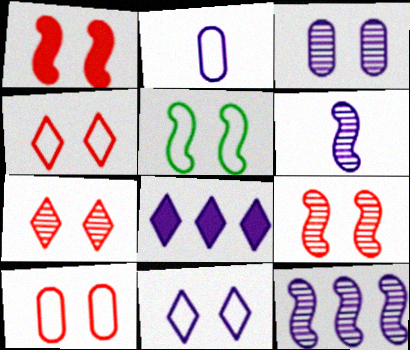[[1, 7, 10], 
[5, 10, 11]]